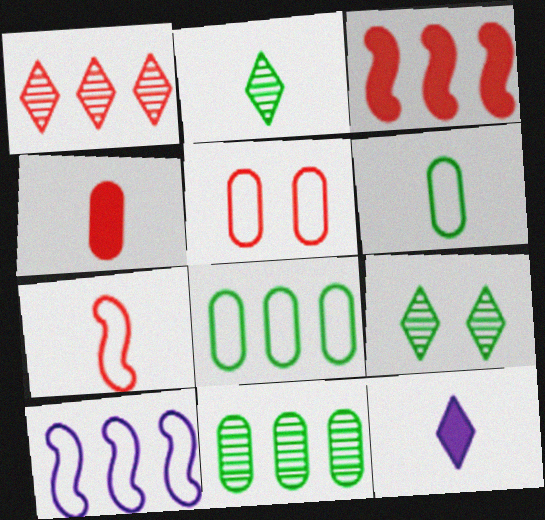[[4, 9, 10]]